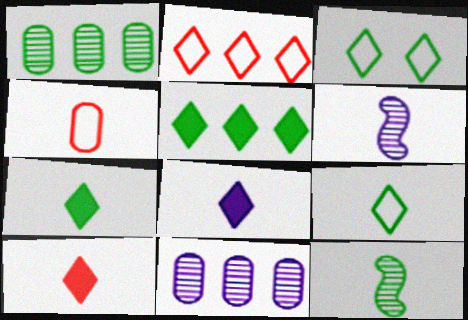[[4, 6, 7], 
[4, 8, 12], 
[7, 8, 10]]